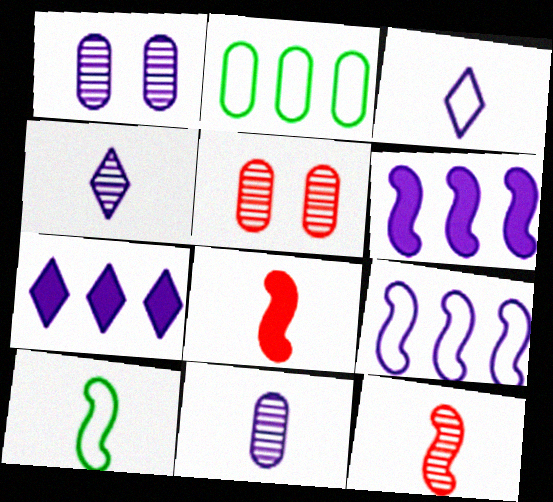[[1, 3, 6], 
[5, 7, 10]]